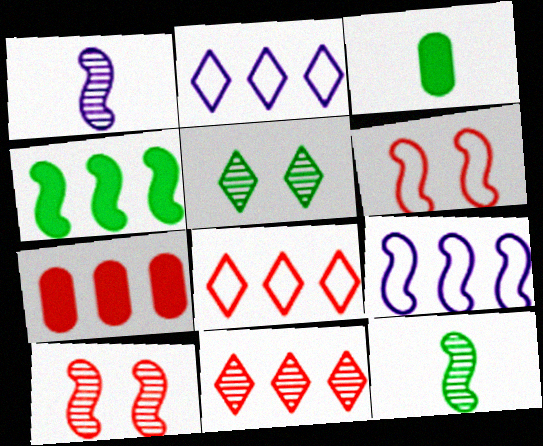[[1, 4, 6], 
[2, 3, 10]]